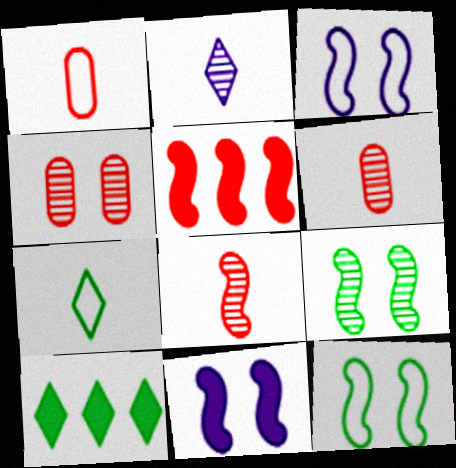[[3, 6, 10]]